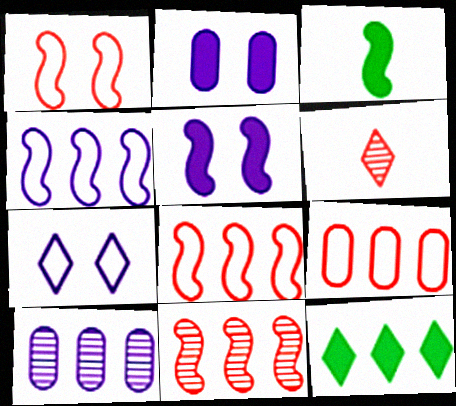[[6, 7, 12], 
[8, 10, 12]]